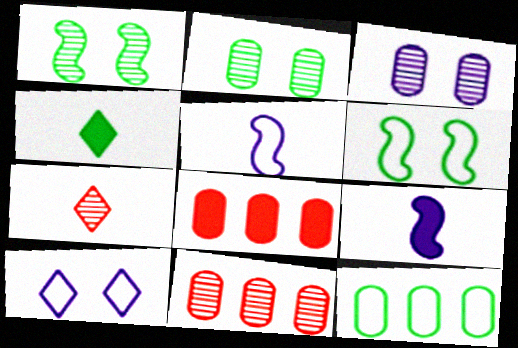[[1, 4, 12]]